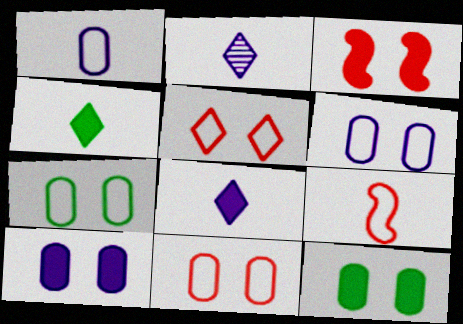[[6, 7, 11]]